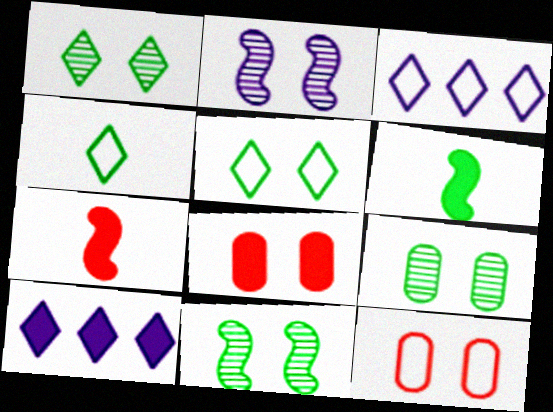[[1, 9, 11], 
[2, 5, 8], 
[3, 7, 9], 
[6, 8, 10]]